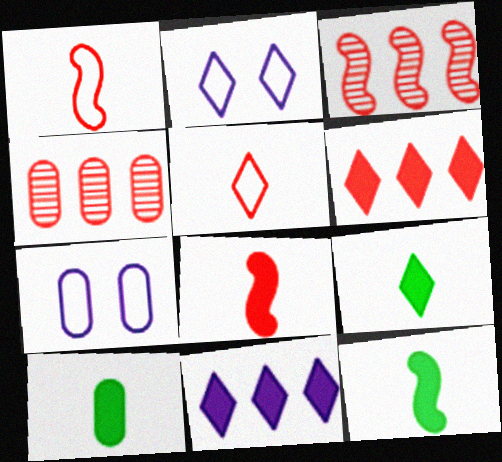[[2, 3, 10], 
[2, 4, 12], 
[3, 7, 9], 
[4, 7, 10], 
[9, 10, 12]]